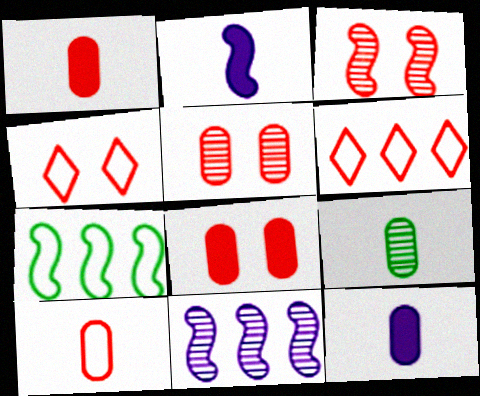[[1, 3, 6], 
[2, 3, 7], 
[3, 4, 8], 
[9, 10, 12]]